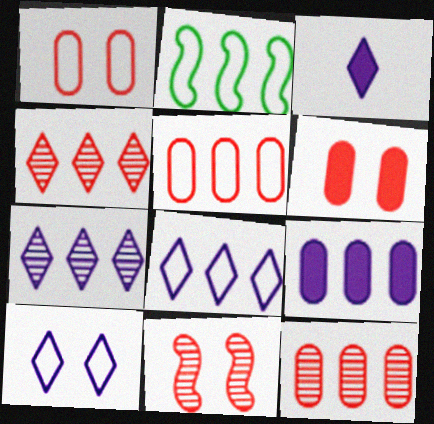[[2, 4, 9], 
[2, 5, 8], 
[3, 7, 10]]